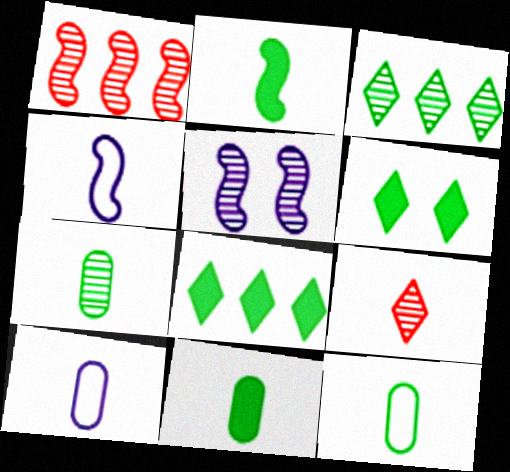[[1, 6, 10], 
[2, 9, 10], 
[4, 9, 11], 
[7, 11, 12]]